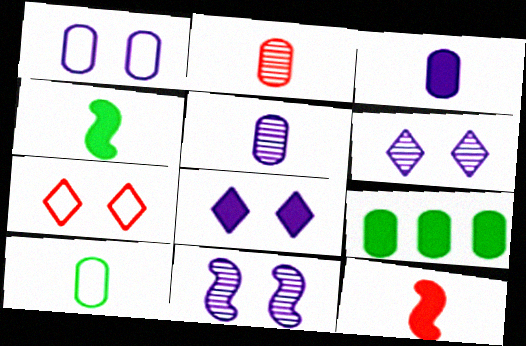[[1, 2, 9], 
[1, 8, 11], 
[2, 3, 10], 
[8, 9, 12]]